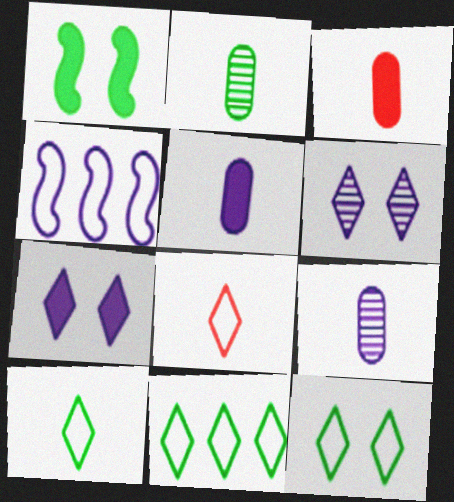[[1, 2, 11], 
[4, 5, 6], 
[4, 7, 9], 
[10, 11, 12]]